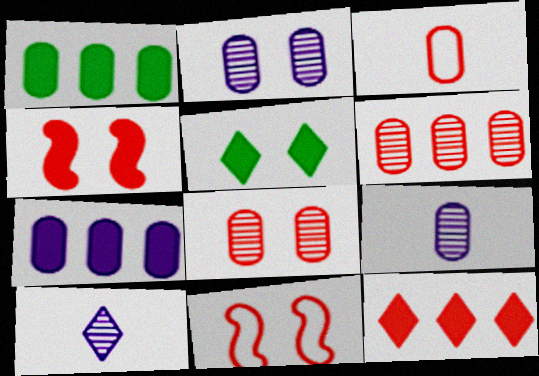[[1, 2, 3], 
[1, 10, 11], 
[2, 5, 11]]